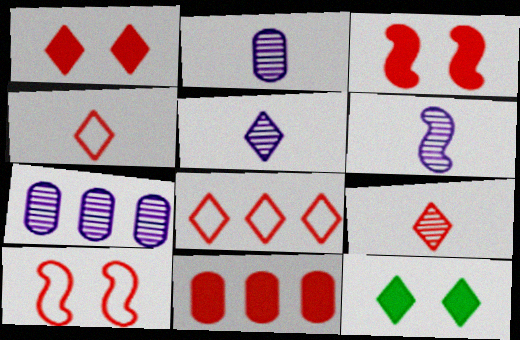[[1, 8, 9], 
[2, 5, 6], 
[5, 8, 12], 
[9, 10, 11]]